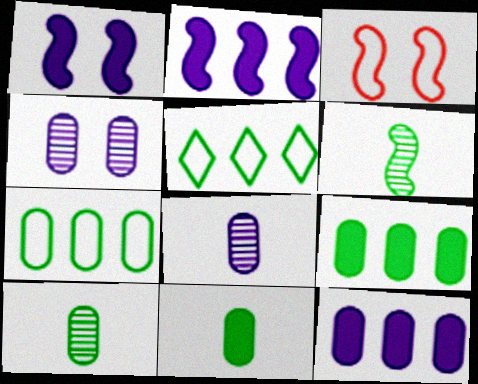[[2, 3, 6]]